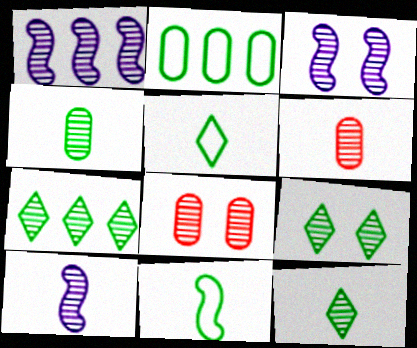[[1, 3, 10], 
[1, 6, 9], 
[1, 8, 12], 
[3, 6, 7], 
[3, 8, 9], 
[6, 10, 12], 
[7, 8, 10], 
[7, 9, 12]]